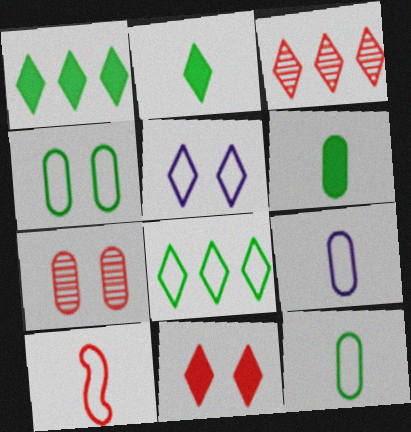[[2, 3, 5]]